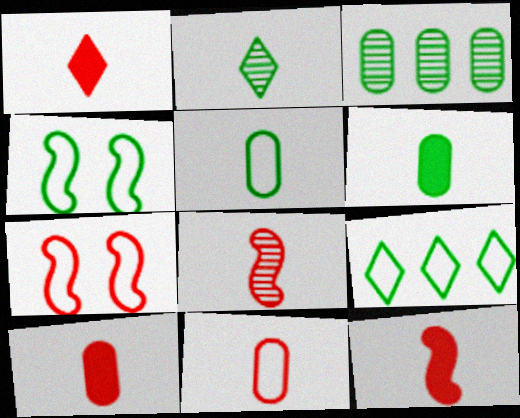[[1, 8, 11], 
[1, 10, 12], 
[4, 5, 9]]